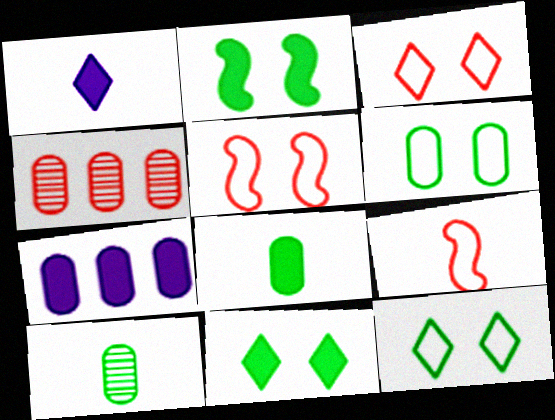[[1, 9, 10]]